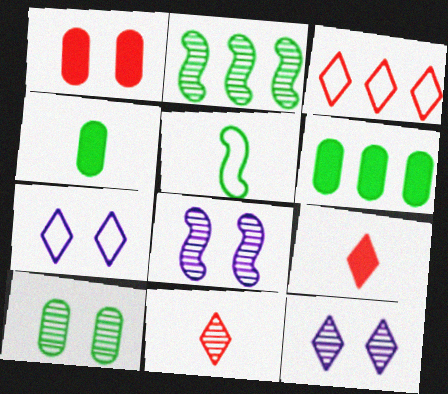[[3, 4, 8]]